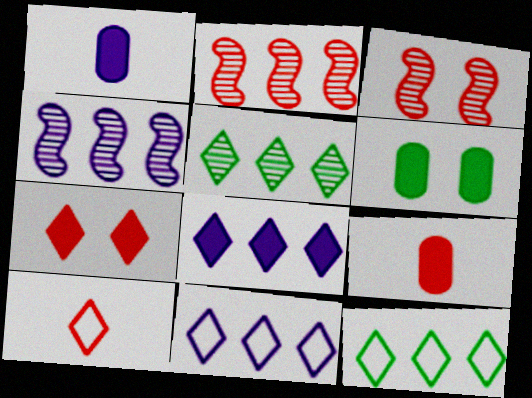[[1, 3, 12], 
[4, 6, 10]]